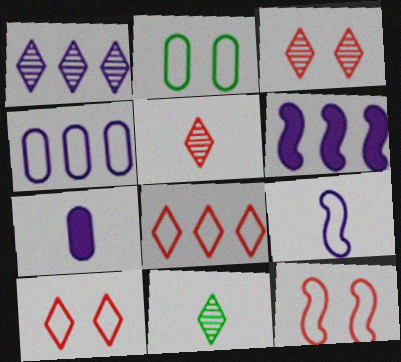[[1, 3, 11], 
[1, 4, 6], 
[2, 5, 6], 
[2, 8, 9]]